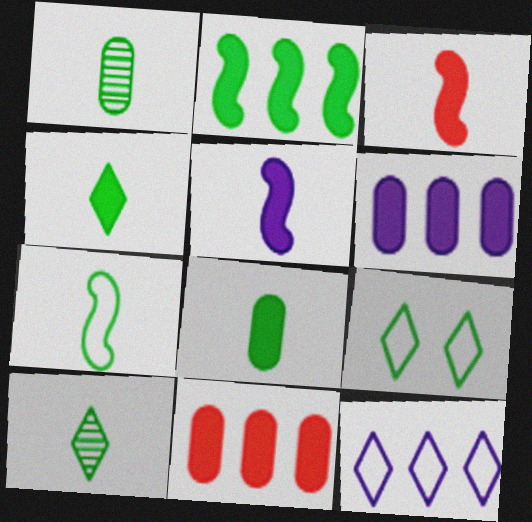[[1, 2, 9], 
[1, 4, 7], 
[7, 8, 10]]